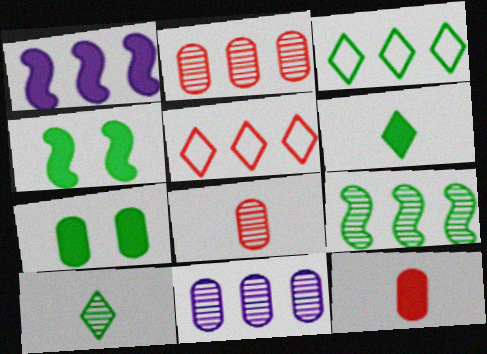[[1, 2, 3]]